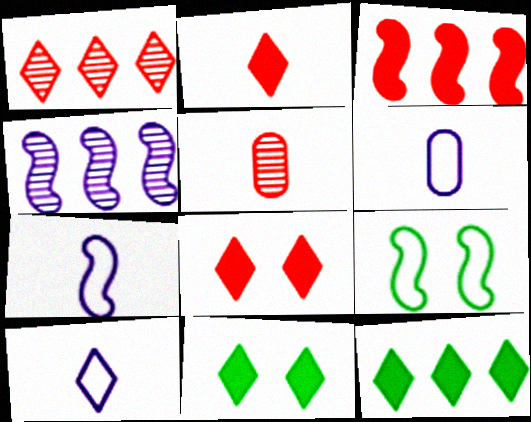[[1, 10, 11], 
[6, 7, 10]]